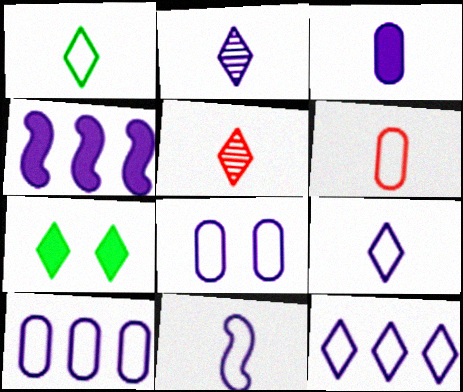[[1, 6, 11], 
[2, 3, 11], 
[2, 4, 8], 
[5, 7, 12], 
[8, 11, 12]]